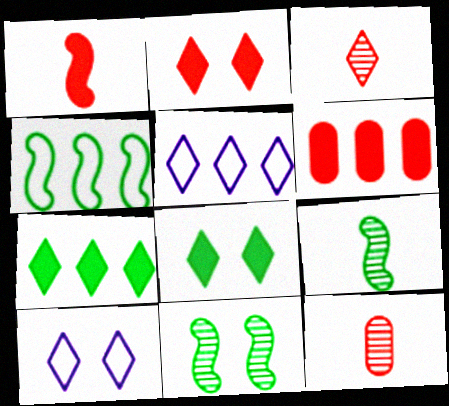[[1, 2, 6], 
[3, 5, 8], 
[3, 7, 10], 
[6, 9, 10]]